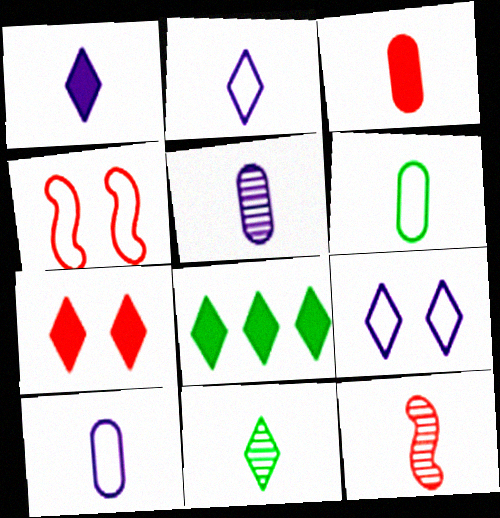[[1, 6, 12], 
[1, 7, 8], 
[3, 5, 6], 
[4, 5, 8], 
[5, 11, 12]]